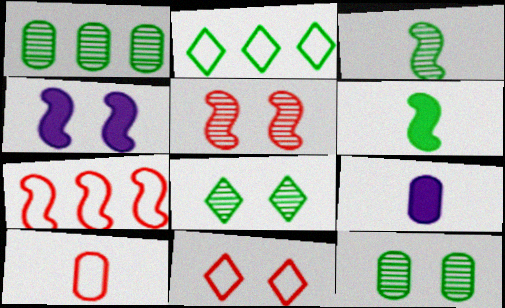[[1, 3, 8], 
[2, 5, 9], 
[2, 6, 12], 
[3, 4, 7], 
[4, 11, 12], 
[7, 8, 9], 
[7, 10, 11]]